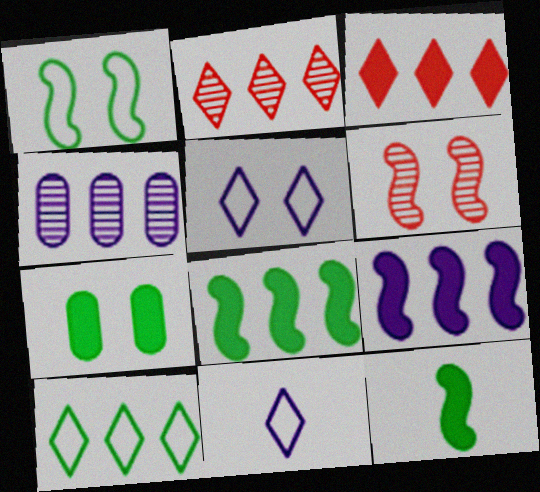[[5, 6, 7]]